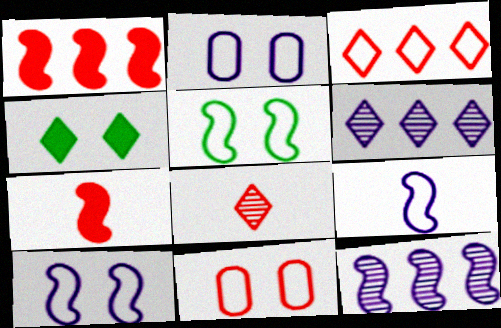[[1, 8, 11], 
[5, 7, 12]]